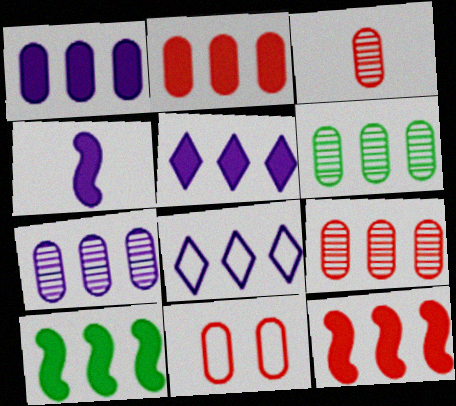[[2, 3, 11], 
[2, 5, 10], 
[6, 7, 9], 
[6, 8, 12], 
[8, 9, 10]]